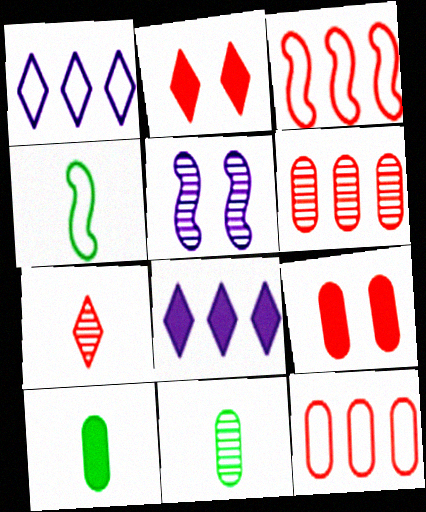[[3, 7, 9]]